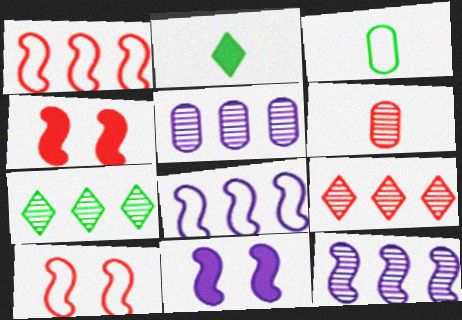[[2, 5, 10], 
[3, 9, 11]]